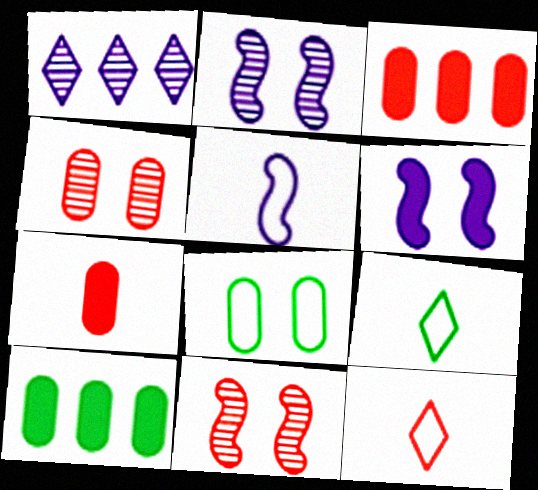[[2, 3, 9], 
[2, 10, 12], 
[3, 11, 12]]